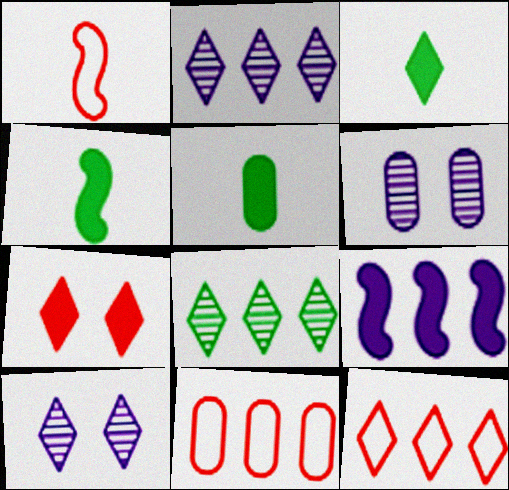[[3, 4, 5], 
[3, 10, 12], 
[4, 6, 12], 
[4, 10, 11], 
[5, 6, 11], 
[5, 7, 9], 
[8, 9, 11]]